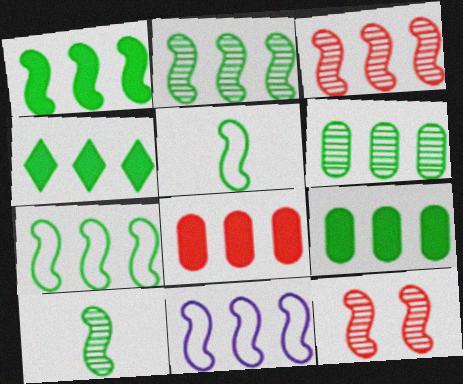[[1, 2, 7], 
[1, 3, 11], 
[1, 4, 9], 
[4, 6, 7]]